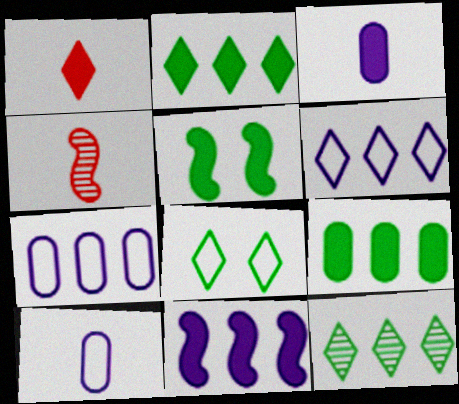[]